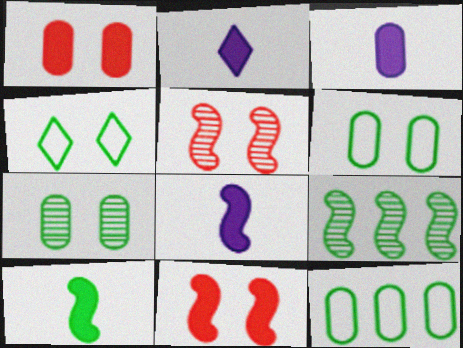[[2, 3, 8], 
[2, 5, 12]]